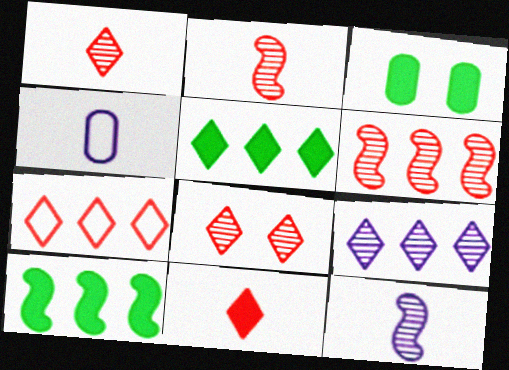[[3, 7, 12], 
[4, 8, 10], 
[5, 7, 9], 
[7, 8, 11]]